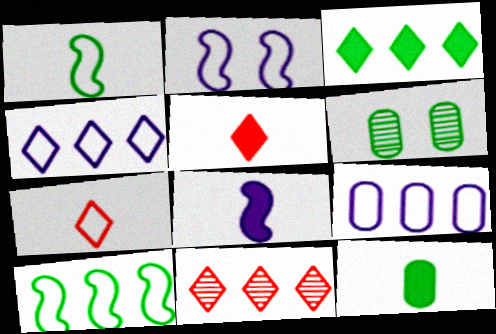[[1, 3, 6], 
[2, 11, 12], 
[3, 4, 11], 
[5, 8, 12]]